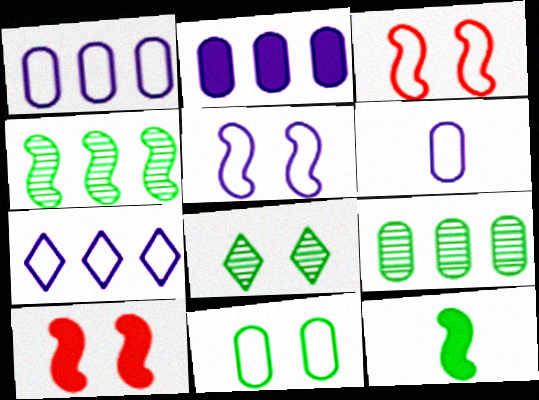[[5, 6, 7]]